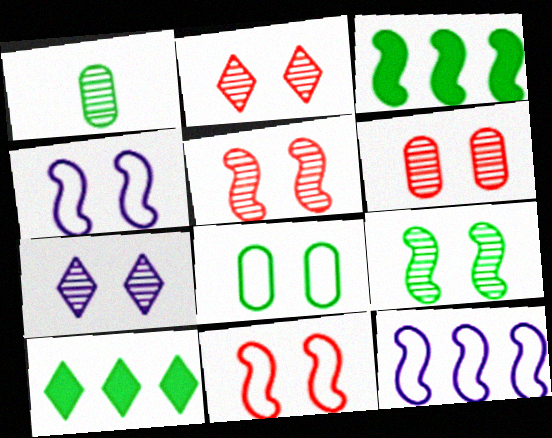[[2, 5, 6], 
[6, 7, 9]]